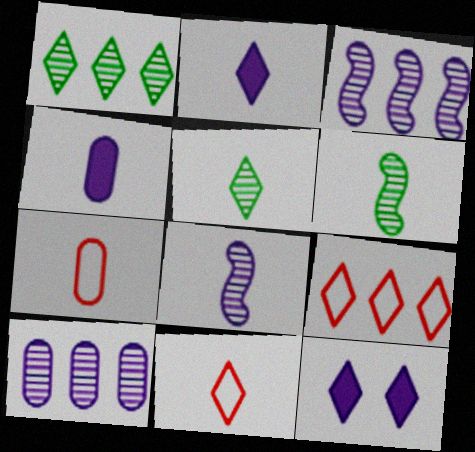[[1, 11, 12], 
[2, 5, 11], 
[2, 6, 7], 
[4, 6, 11], 
[5, 9, 12]]